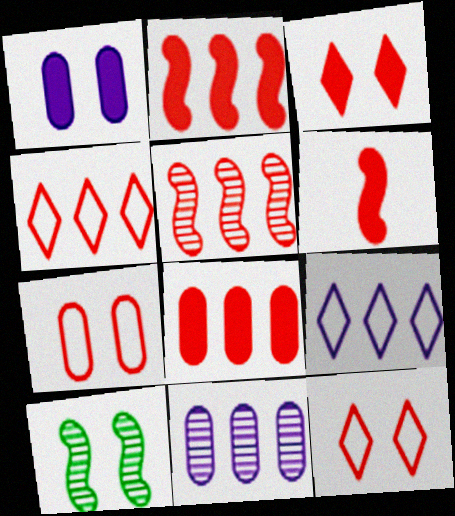[[1, 10, 12], 
[3, 6, 8], 
[4, 5, 8]]